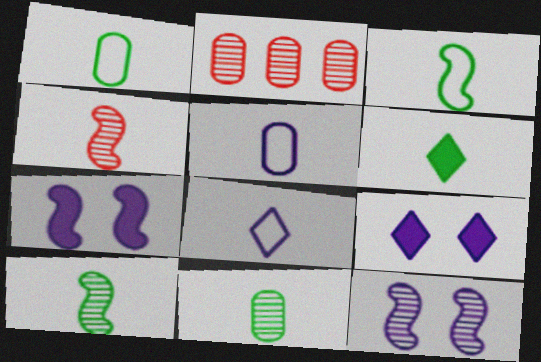[[1, 6, 10], 
[2, 3, 9], 
[3, 6, 11], 
[4, 5, 6]]